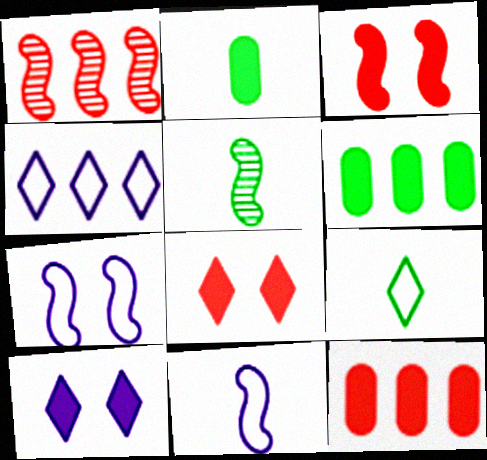[[1, 4, 6], 
[2, 5, 9]]